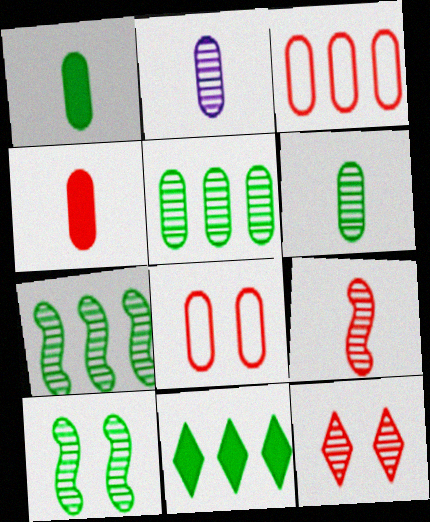[[2, 7, 12]]